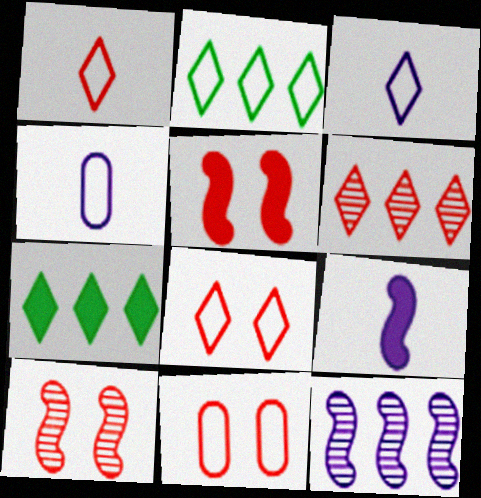[[2, 3, 8], 
[4, 7, 10]]